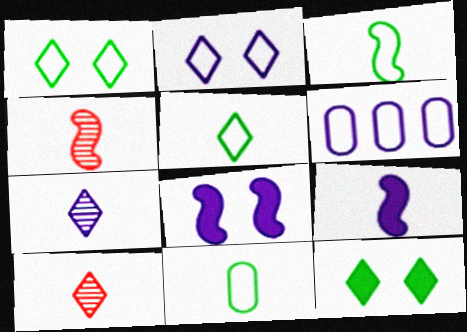[[3, 4, 9], 
[3, 5, 11], 
[4, 6, 12], 
[6, 7, 8], 
[9, 10, 11]]